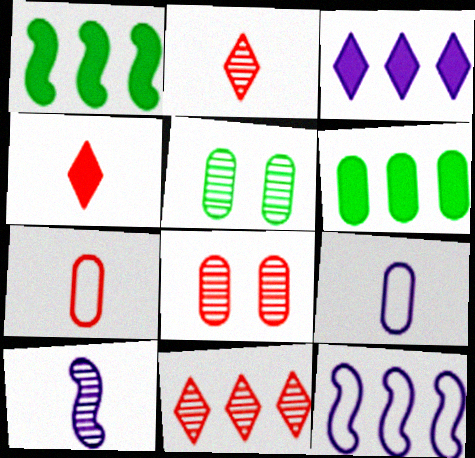[[4, 5, 12], 
[5, 10, 11], 
[6, 8, 9], 
[6, 11, 12]]